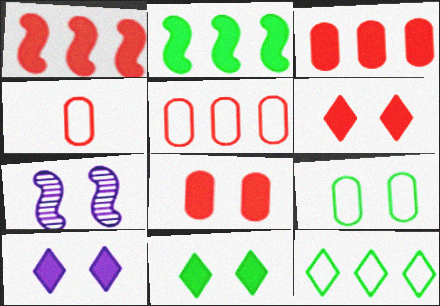[[6, 7, 9], 
[6, 10, 11]]